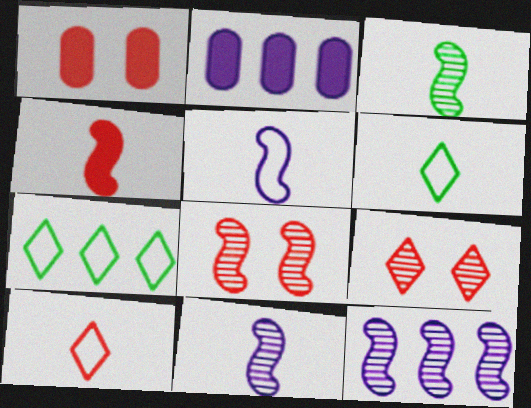[[1, 6, 12], 
[1, 7, 11], 
[2, 6, 8], 
[3, 4, 5], 
[3, 8, 12]]